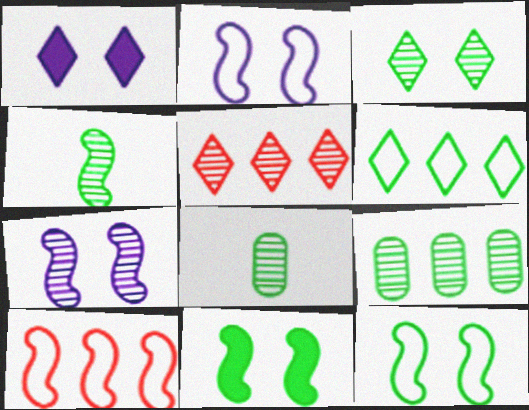[[1, 8, 10], 
[3, 4, 9], 
[5, 7, 8], 
[6, 8, 11]]